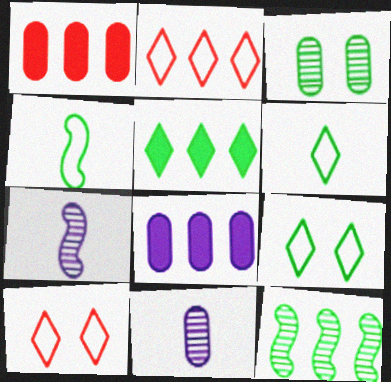[[1, 7, 9], 
[2, 8, 12], 
[3, 4, 5]]